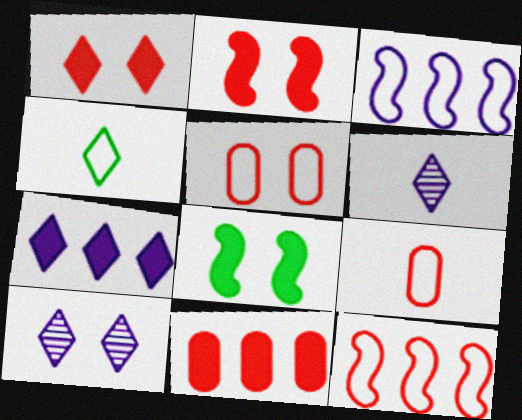[[3, 4, 5], 
[5, 8, 10]]